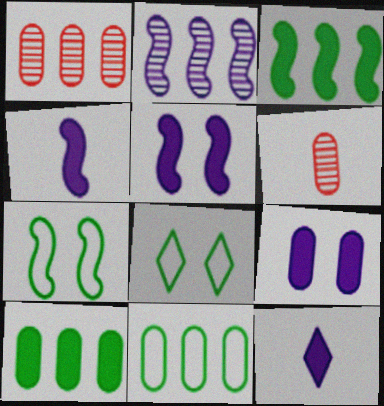[[1, 4, 8], 
[1, 7, 12], 
[6, 9, 11]]